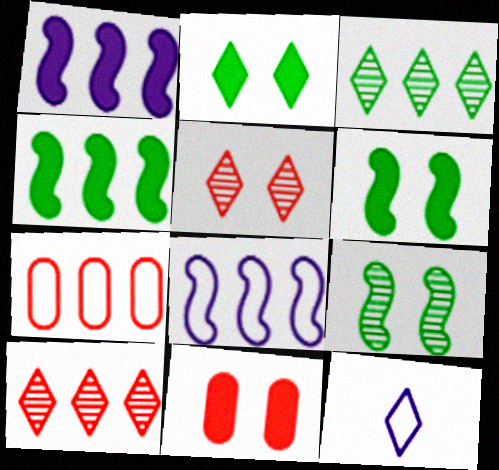[[1, 3, 7], 
[2, 10, 12]]